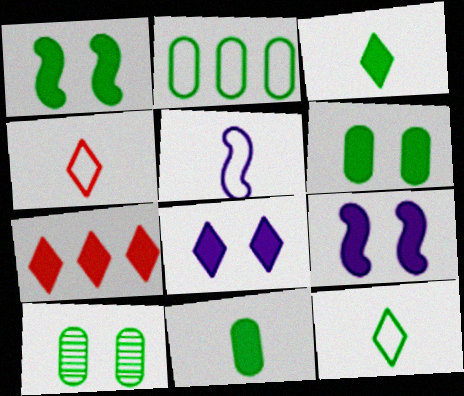[[2, 10, 11], 
[3, 7, 8], 
[5, 7, 10], 
[7, 9, 11]]